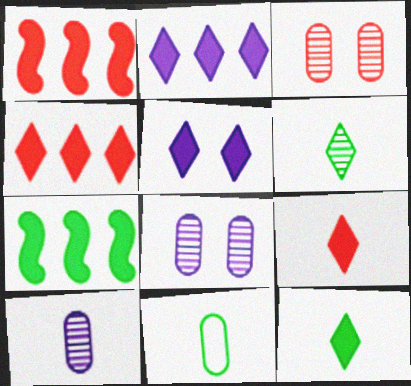[[4, 5, 12]]